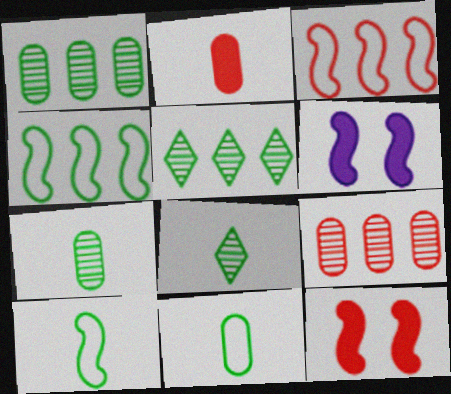[]